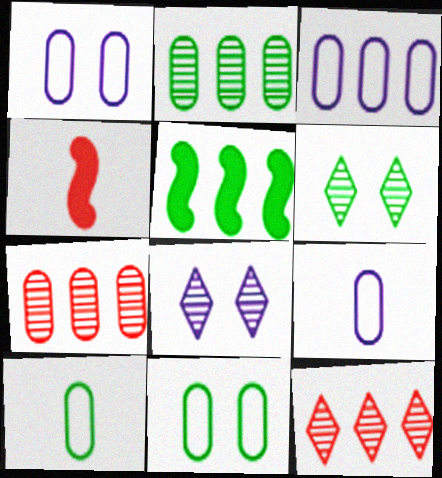[[1, 3, 9], 
[3, 4, 6], 
[3, 5, 12], 
[5, 6, 10]]